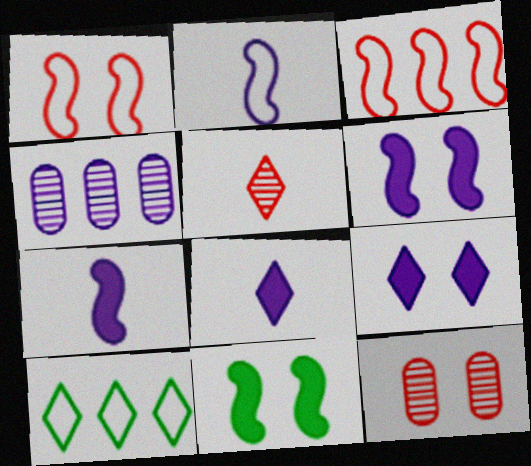[[2, 4, 9], 
[5, 9, 10], 
[7, 10, 12]]